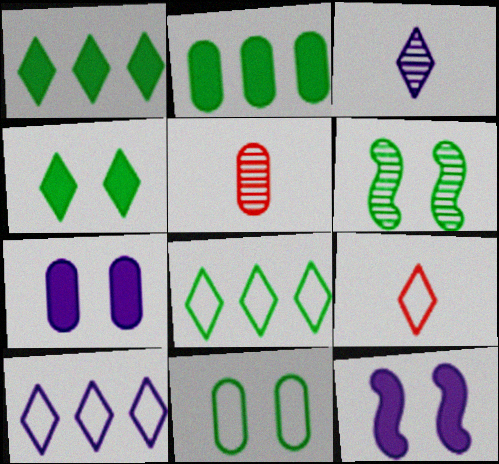[[4, 6, 11], 
[5, 8, 12]]